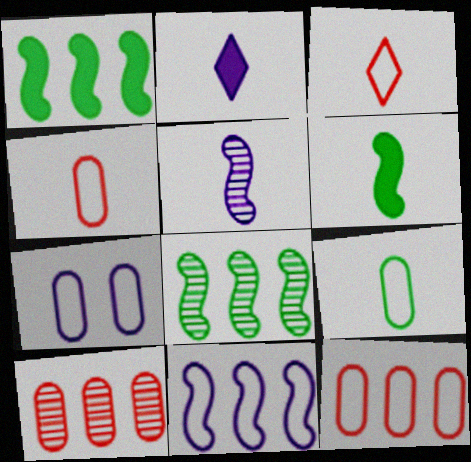[[7, 9, 12]]